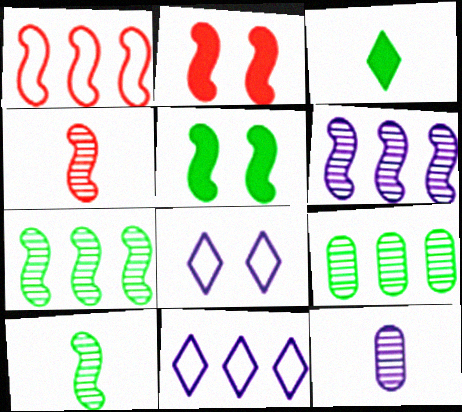[[1, 2, 4]]